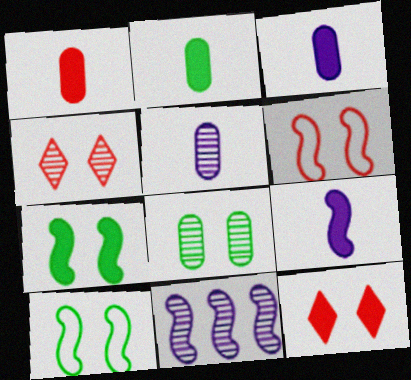[[1, 2, 3]]